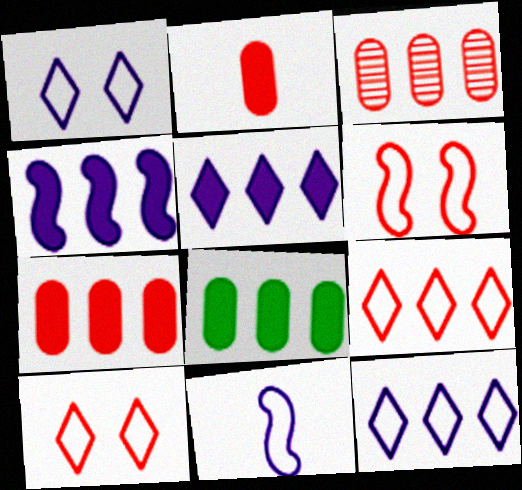[]